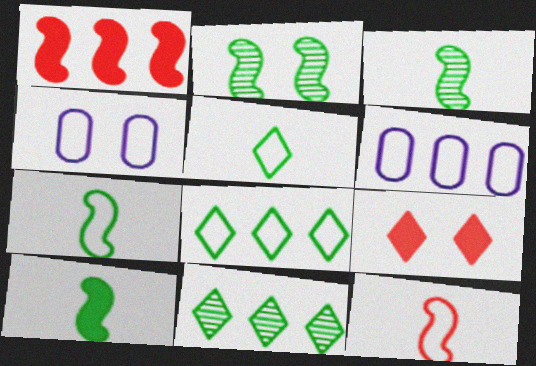[[1, 6, 11], 
[2, 4, 9], 
[3, 6, 9], 
[3, 7, 10], 
[4, 8, 12]]